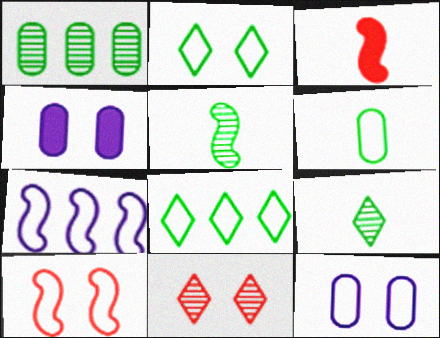[[2, 10, 12]]